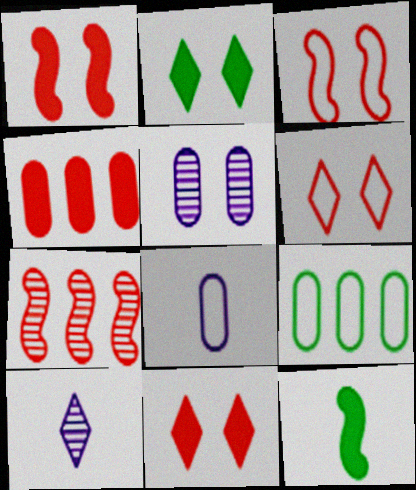[[1, 9, 10], 
[2, 3, 5], 
[2, 7, 8]]